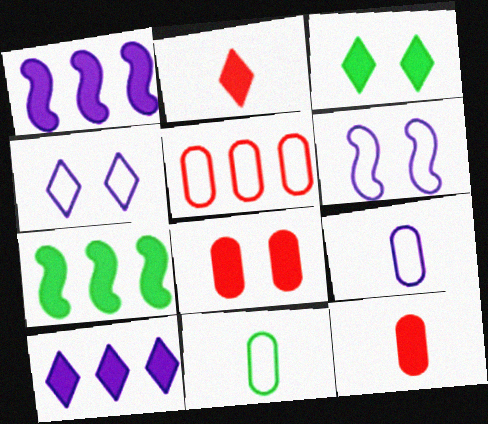[[1, 3, 12], 
[2, 3, 10]]